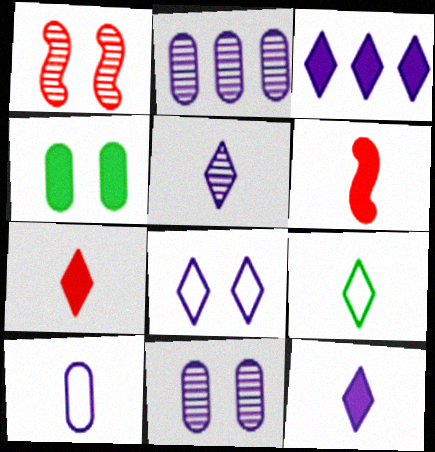[[1, 4, 8], 
[3, 4, 6], 
[3, 5, 8], 
[5, 7, 9]]